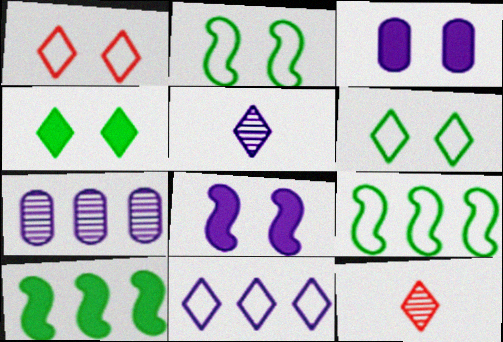[[3, 9, 12], 
[4, 11, 12]]